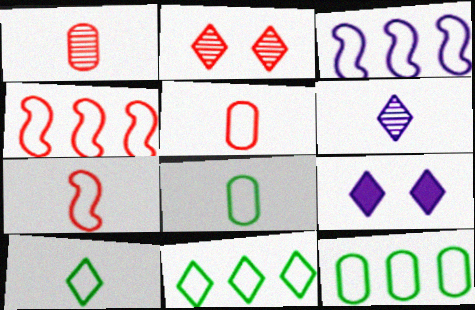[]